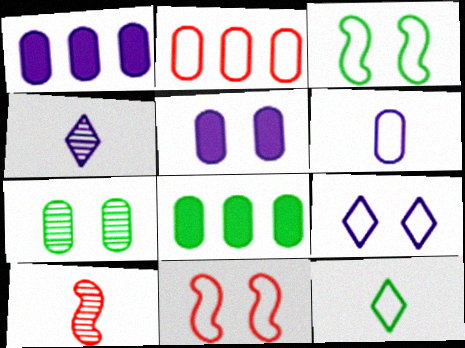[[4, 8, 11], 
[8, 9, 10]]